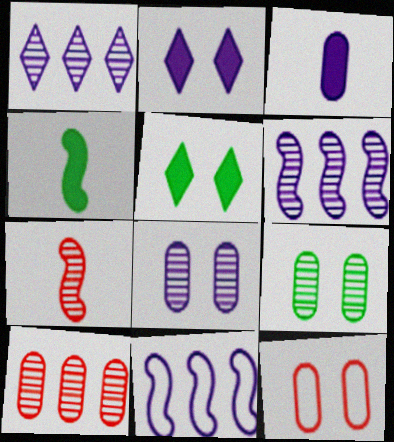[[1, 4, 12], 
[1, 7, 9]]